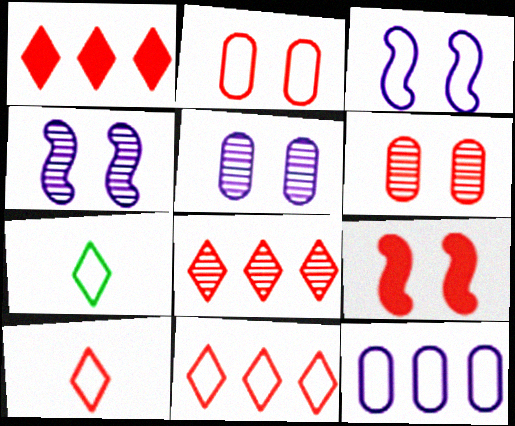[[1, 8, 11]]